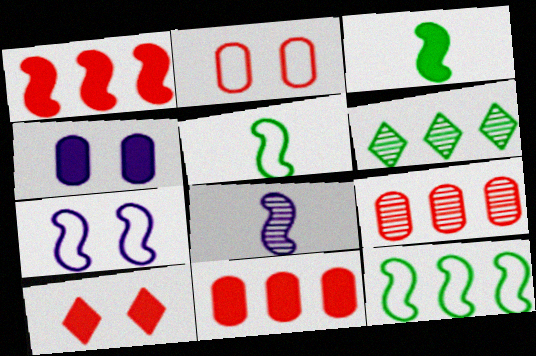[]